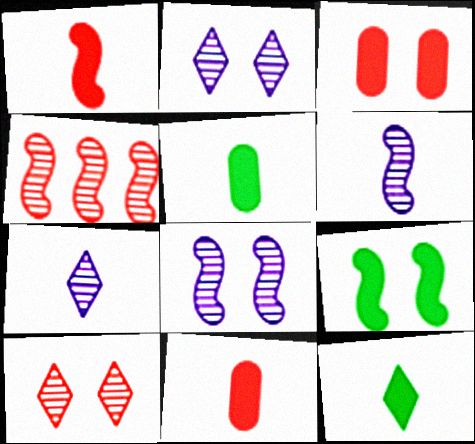[]